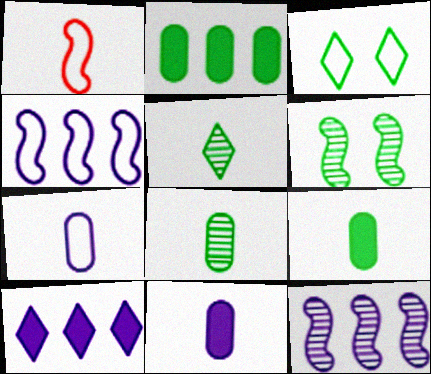[[1, 5, 11]]